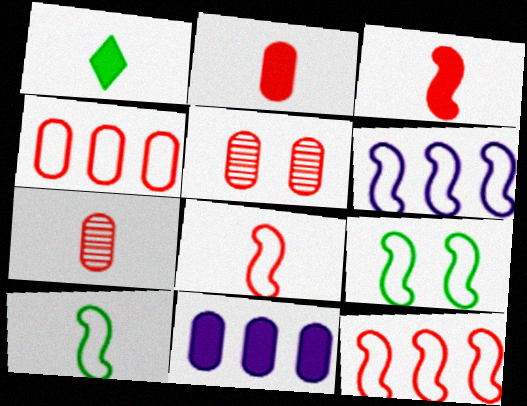[[1, 5, 6], 
[2, 4, 5], 
[6, 8, 9]]